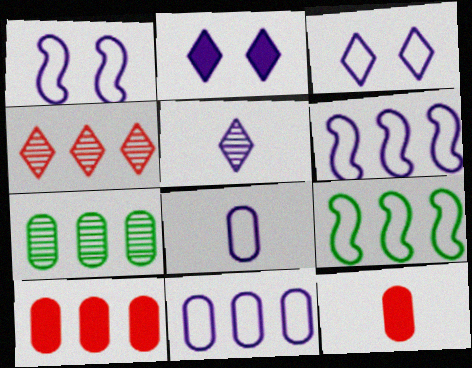[[3, 6, 8], 
[7, 10, 11]]